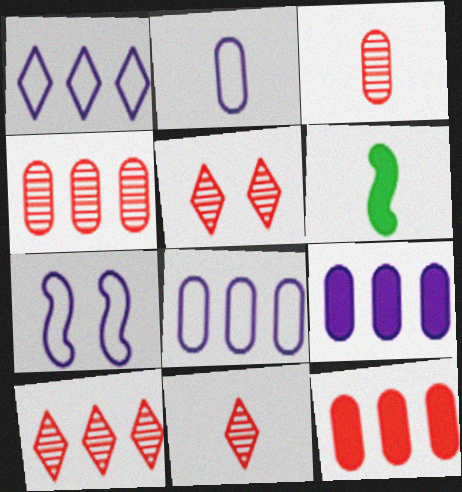[[1, 2, 7], 
[2, 6, 11], 
[5, 6, 8], 
[5, 10, 11]]